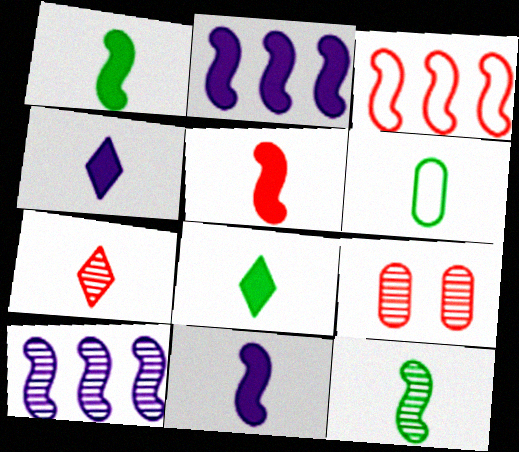[[1, 5, 11], 
[6, 7, 11], 
[6, 8, 12]]